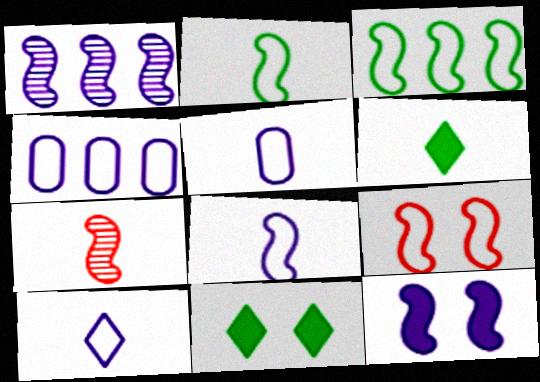[[1, 8, 12], 
[3, 7, 12], 
[3, 8, 9], 
[4, 7, 11], 
[5, 6, 7], 
[5, 8, 10]]